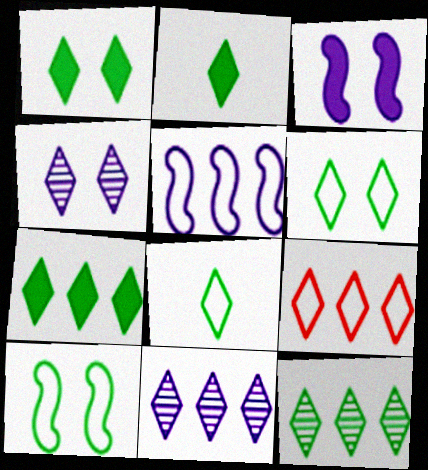[[1, 2, 7], 
[1, 8, 12], 
[2, 4, 9], 
[2, 6, 12], 
[7, 9, 11]]